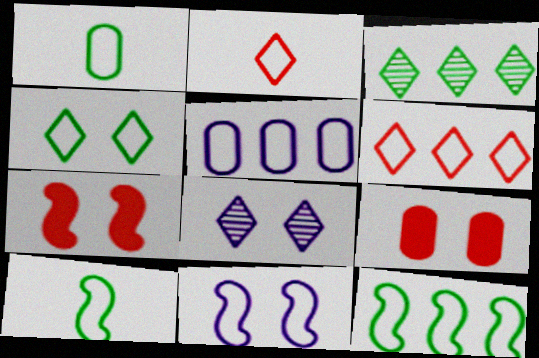[[1, 4, 12], 
[1, 6, 11], 
[5, 6, 12]]